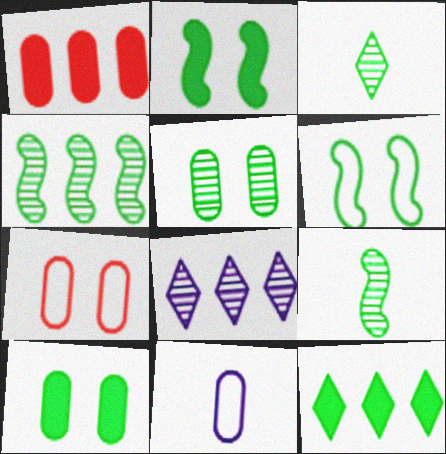[[1, 5, 11], 
[3, 4, 5]]